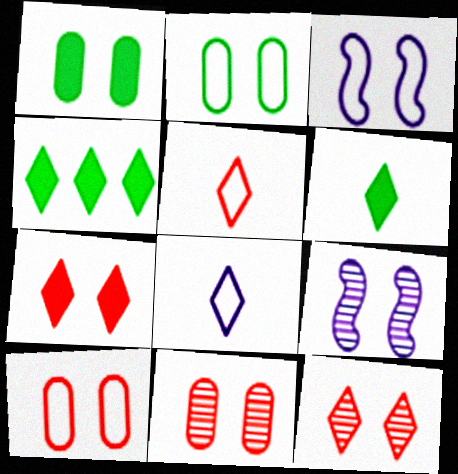[[1, 3, 12], 
[2, 7, 9], 
[4, 8, 12]]